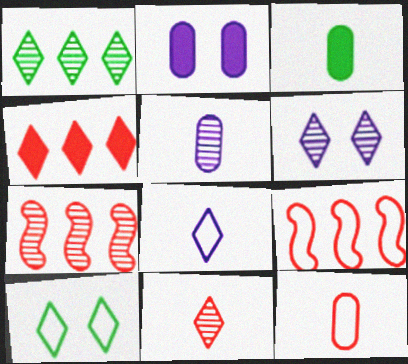[[1, 6, 11], 
[3, 5, 12], 
[3, 6, 9]]